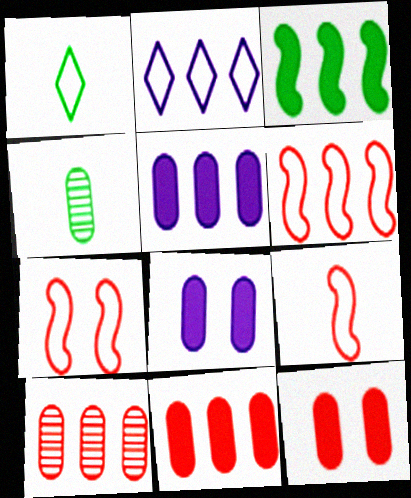[[2, 3, 10], 
[6, 7, 9]]